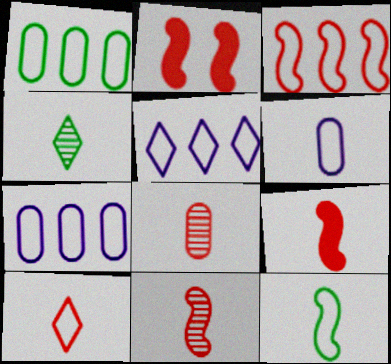[[1, 3, 5], 
[2, 3, 11], 
[2, 4, 7], 
[4, 6, 9], 
[6, 10, 12], 
[8, 9, 10]]